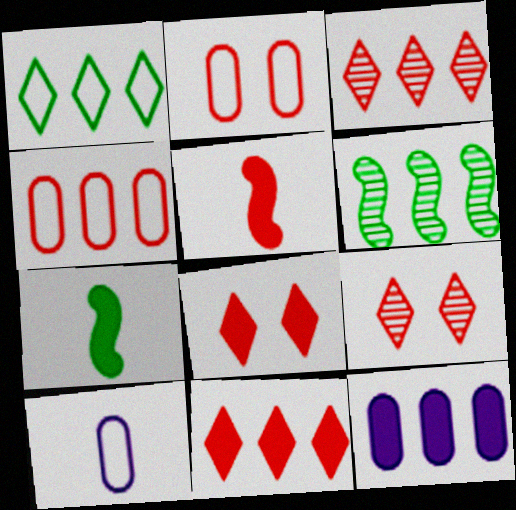[[2, 3, 5], 
[4, 5, 9], 
[6, 8, 10], 
[7, 8, 12]]